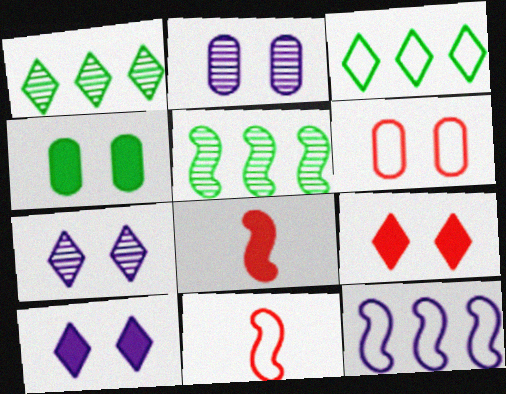[[2, 3, 8], 
[2, 4, 6]]